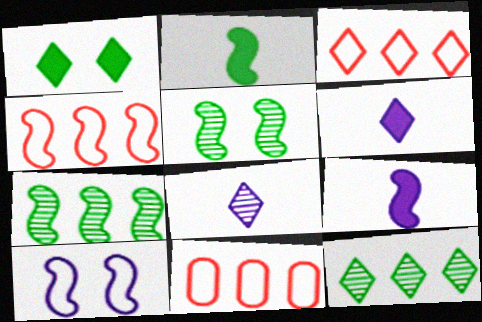[[1, 3, 8], 
[3, 4, 11], 
[4, 5, 9], 
[5, 6, 11]]